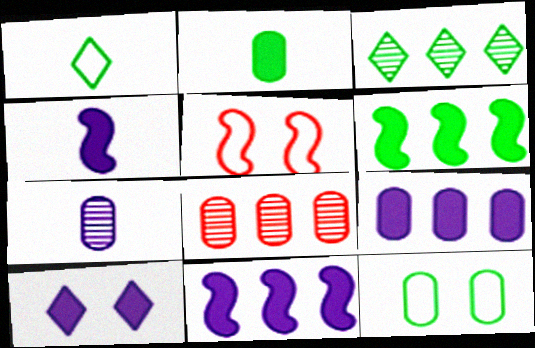[[4, 9, 10]]